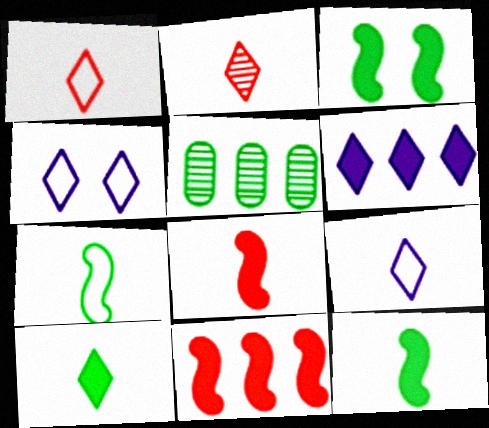[[2, 9, 10], 
[4, 5, 8]]